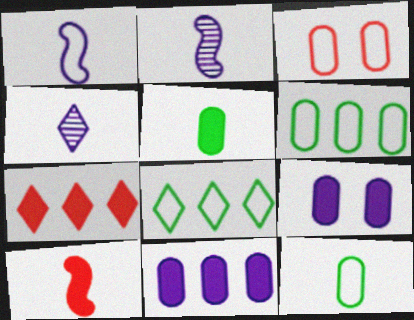[[1, 3, 8], 
[4, 10, 12]]